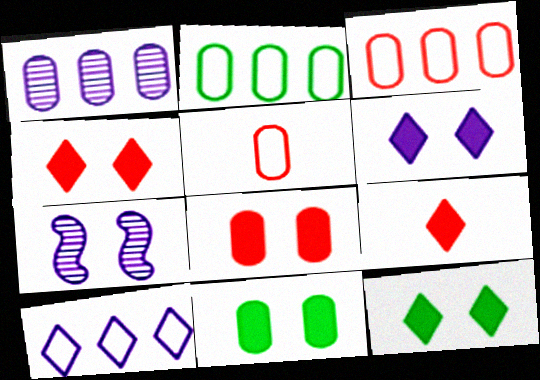[[1, 5, 11], 
[2, 7, 9], 
[4, 6, 12]]